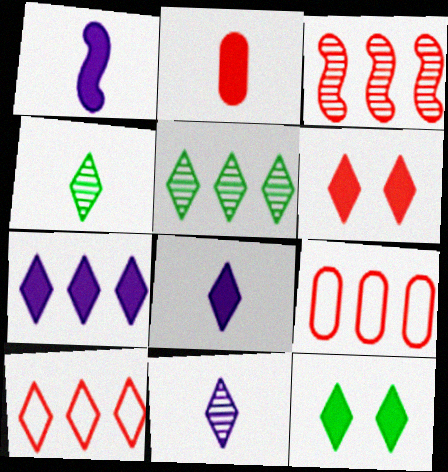[[5, 7, 10], 
[10, 11, 12]]